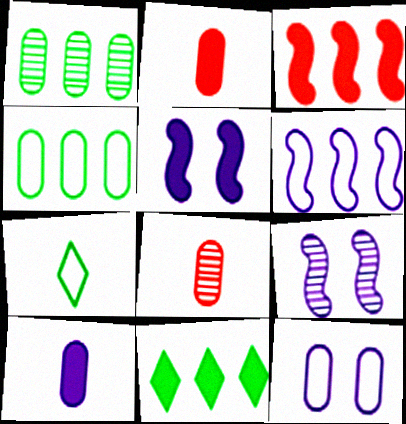[[1, 2, 12], 
[2, 5, 11]]